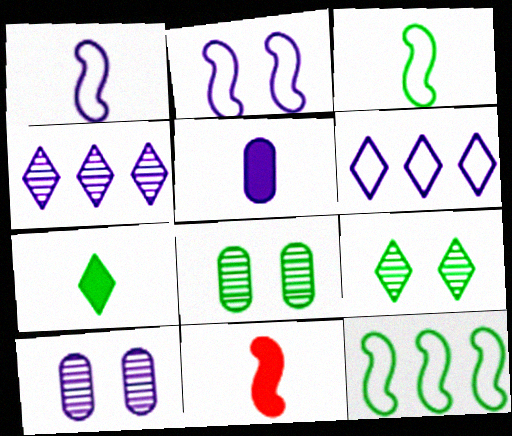[[2, 4, 5], 
[5, 7, 11], 
[6, 8, 11], 
[7, 8, 12]]